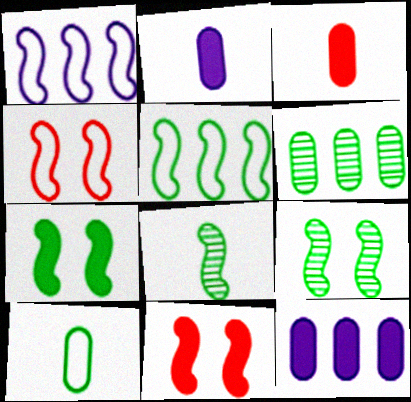[[1, 8, 11], 
[5, 7, 8]]